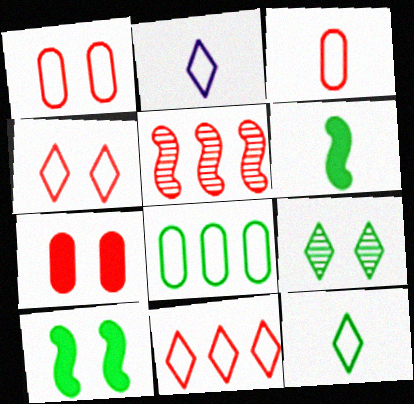[[6, 8, 9]]